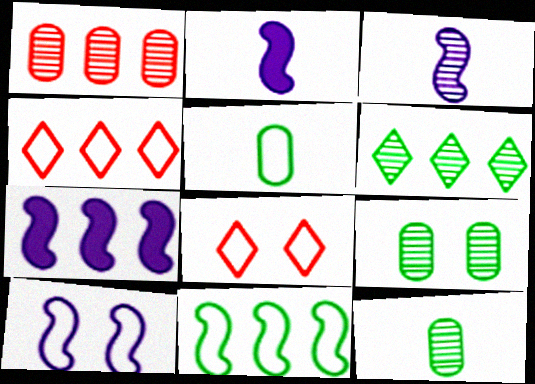[[2, 4, 9], 
[3, 7, 10], 
[4, 5, 10], 
[7, 8, 12]]